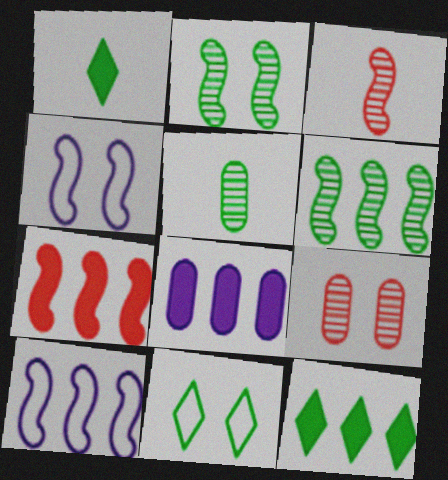[[1, 9, 10], 
[3, 8, 11], 
[6, 7, 10], 
[7, 8, 12]]